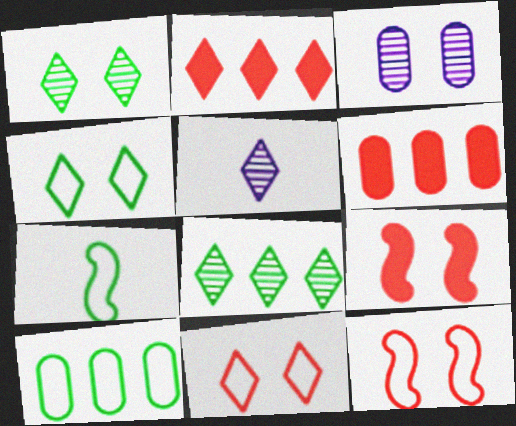[[2, 3, 7], 
[2, 4, 5], 
[3, 4, 9], 
[4, 7, 10], 
[5, 9, 10]]